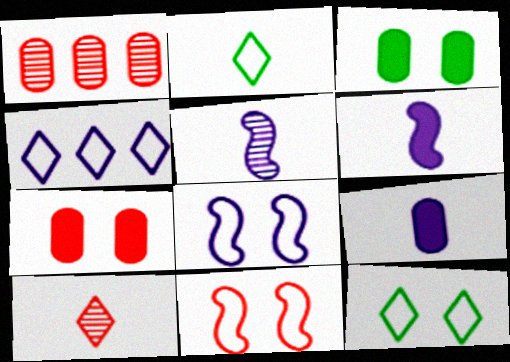[[1, 6, 12]]